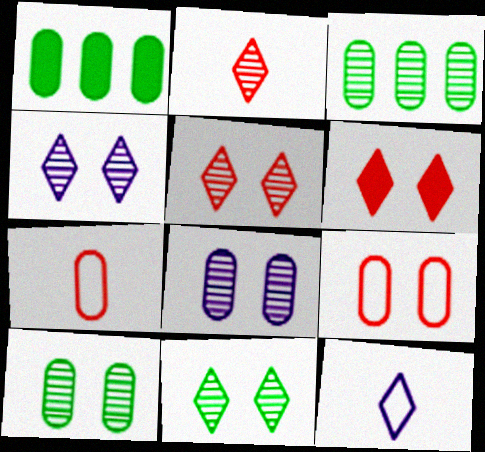[[1, 7, 8], 
[4, 5, 11]]